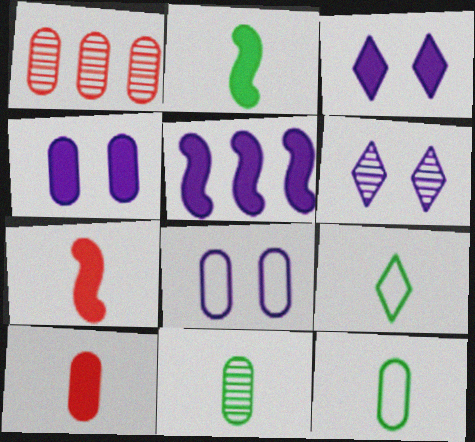[[1, 4, 12], 
[2, 9, 11]]